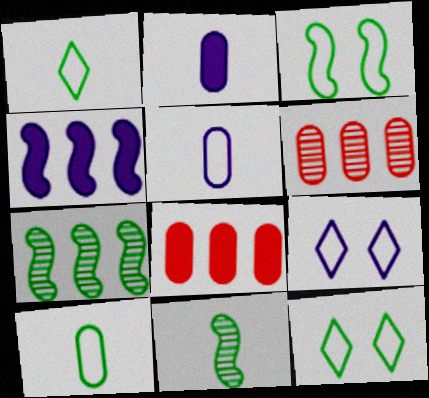[[8, 9, 11]]